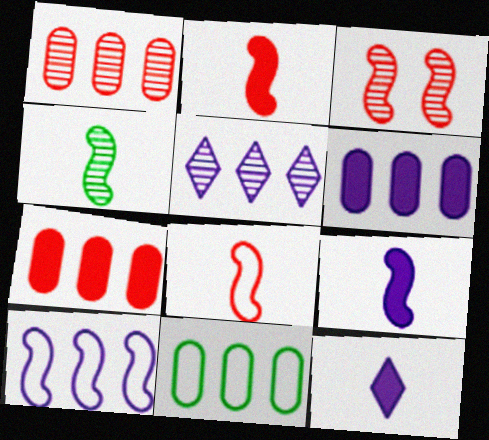[[1, 6, 11], 
[3, 11, 12], 
[4, 8, 9], 
[5, 6, 10]]